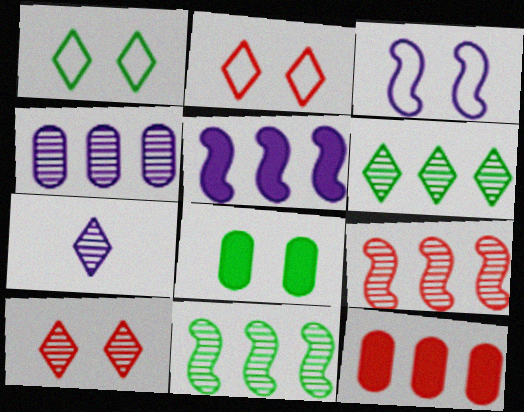[[3, 8, 10], 
[4, 6, 9], 
[6, 7, 10]]